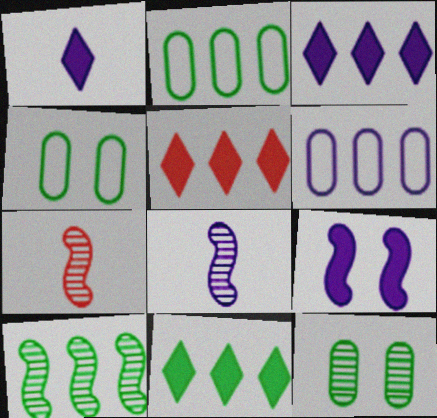[[2, 10, 11], 
[3, 4, 7], 
[3, 5, 11], 
[4, 5, 8], 
[5, 6, 10]]